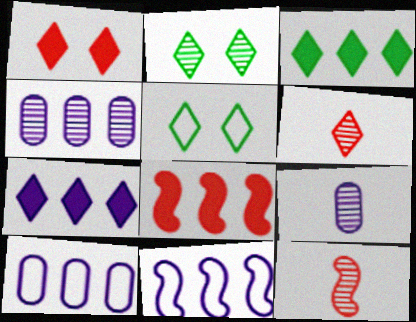[[2, 4, 12], 
[4, 7, 11], 
[5, 6, 7], 
[5, 8, 9]]